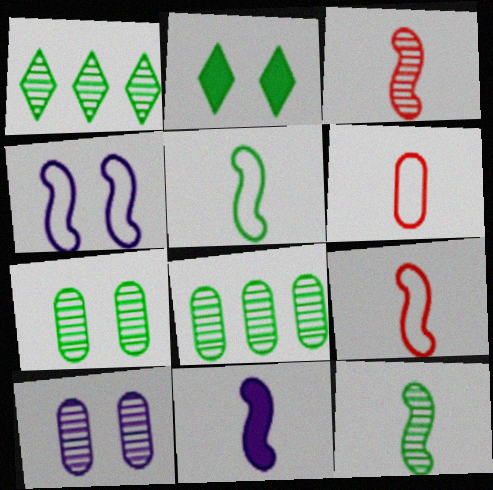[[1, 3, 10], 
[1, 7, 12], 
[2, 5, 8], 
[3, 5, 11], 
[9, 11, 12]]